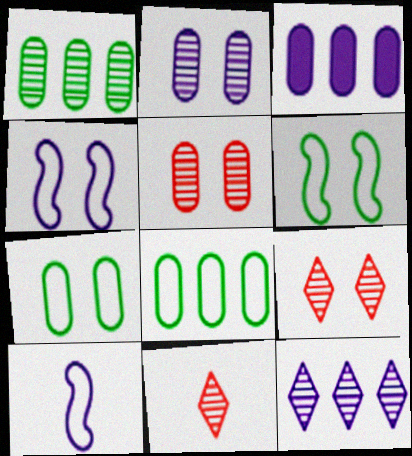[[3, 6, 11]]